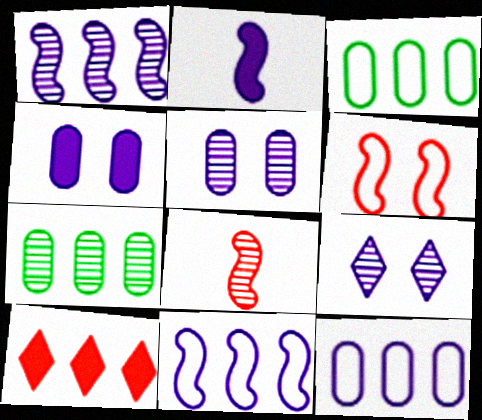[[1, 3, 10], 
[2, 9, 12], 
[7, 8, 9], 
[7, 10, 11]]